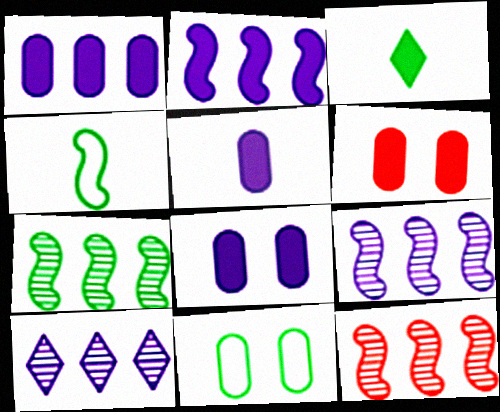[[1, 5, 8], 
[2, 3, 6], 
[3, 7, 11], 
[4, 6, 10], 
[7, 9, 12]]